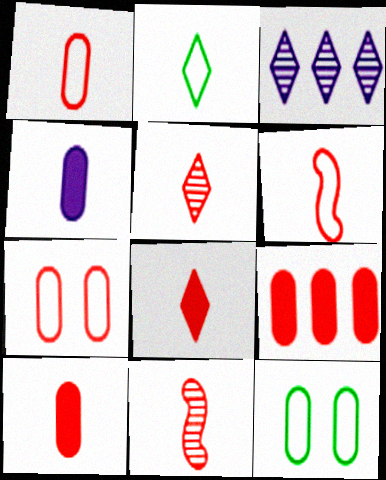[[1, 8, 11], 
[2, 4, 11], 
[5, 6, 10]]